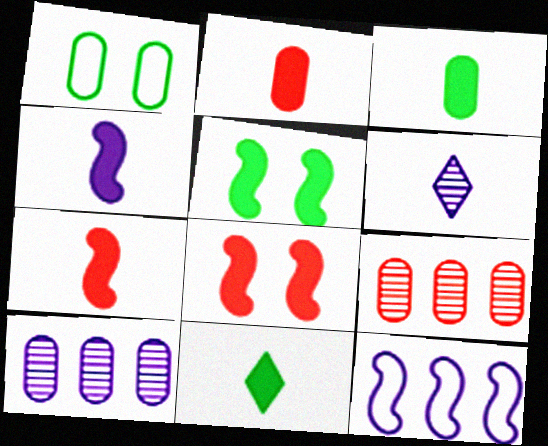[[1, 2, 10], 
[2, 4, 11]]